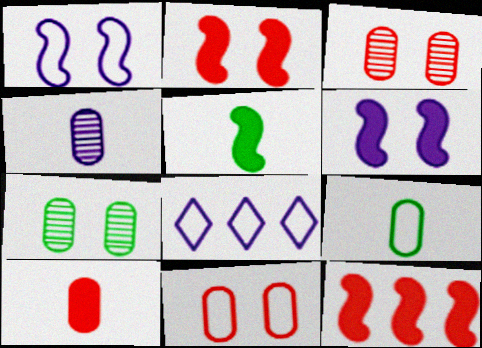[[3, 5, 8], 
[4, 6, 8], 
[4, 9, 10], 
[5, 6, 12]]